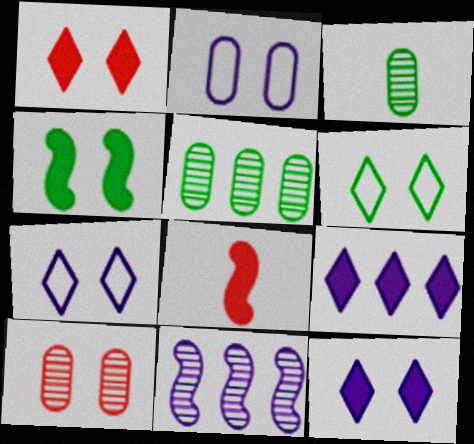[[4, 7, 10], 
[5, 7, 8]]